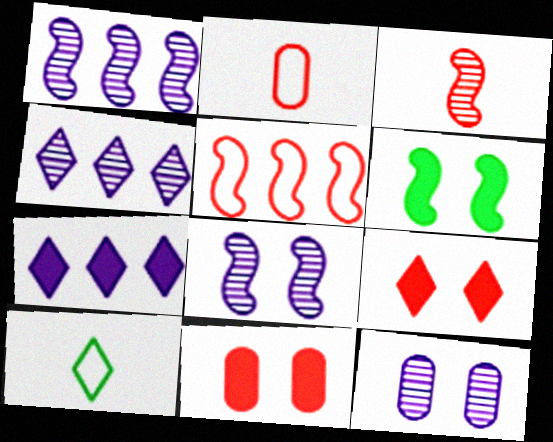[[1, 10, 11], 
[2, 4, 6], 
[4, 9, 10]]